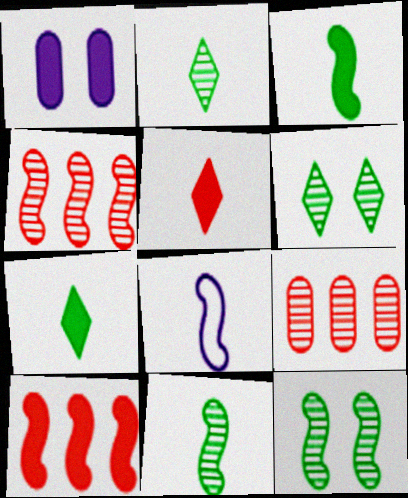[[1, 7, 10], 
[8, 10, 12]]